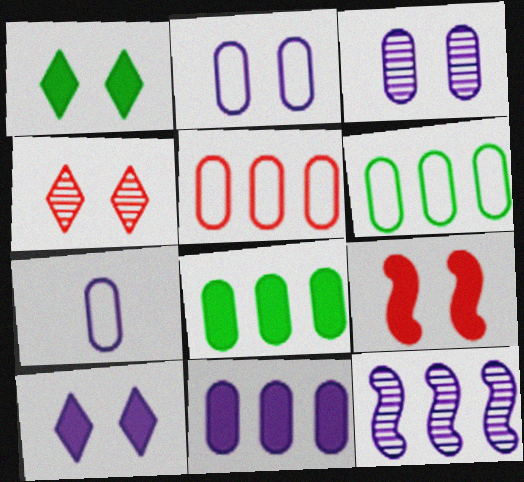[[3, 7, 11], 
[7, 10, 12]]